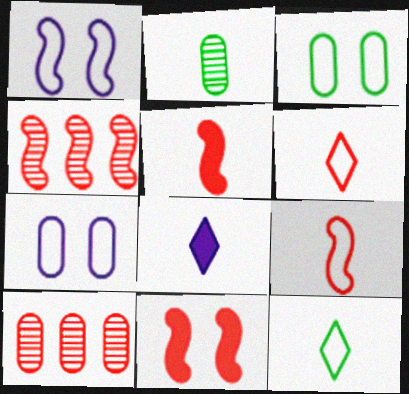[[2, 8, 9], 
[3, 4, 8], 
[4, 9, 11], 
[6, 10, 11]]